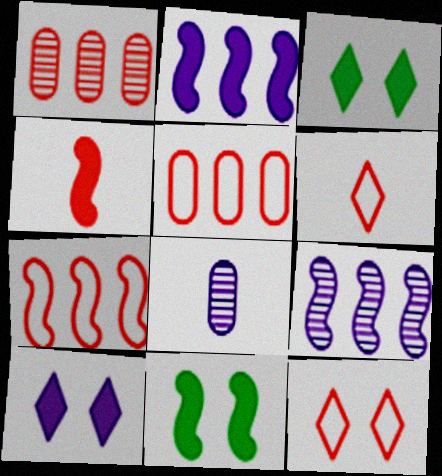[[1, 4, 12], 
[2, 4, 11], 
[3, 7, 8]]